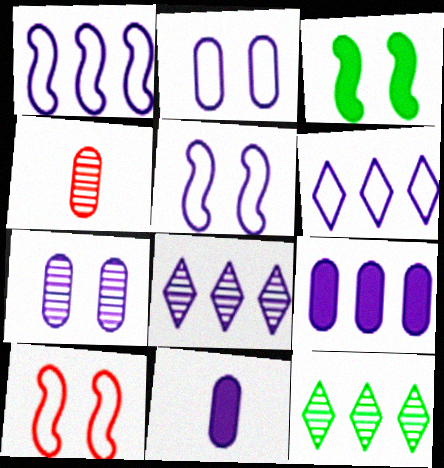[[1, 8, 9], 
[3, 4, 6], 
[5, 8, 11], 
[10, 11, 12]]